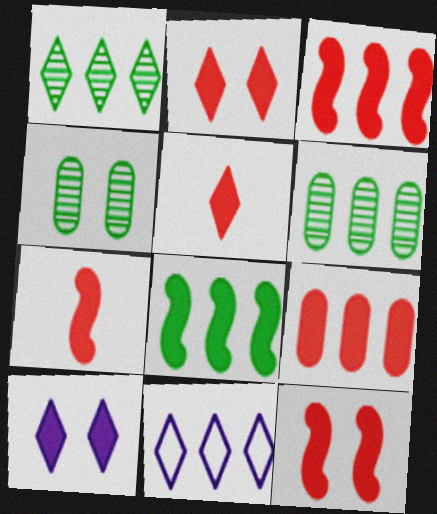[[2, 7, 9], 
[3, 6, 11], 
[3, 7, 12], 
[4, 7, 11], 
[5, 9, 12]]